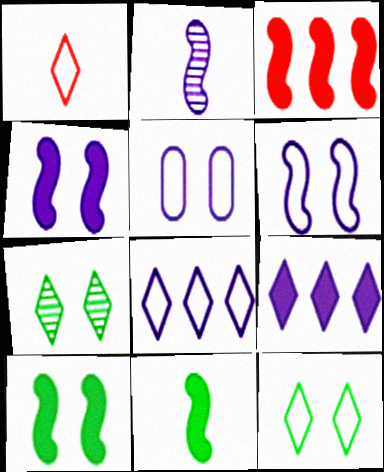[[1, 7, 9], 
[1, 8, 12], 
[2, 5, 9], 
[3, 4, 11]]